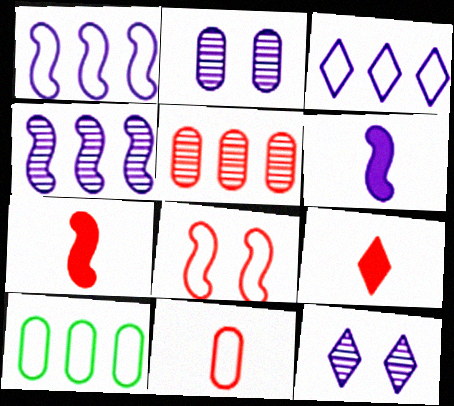[[2, 3, 6], 
[5, 8, 9], 
[7, 10, 12]]